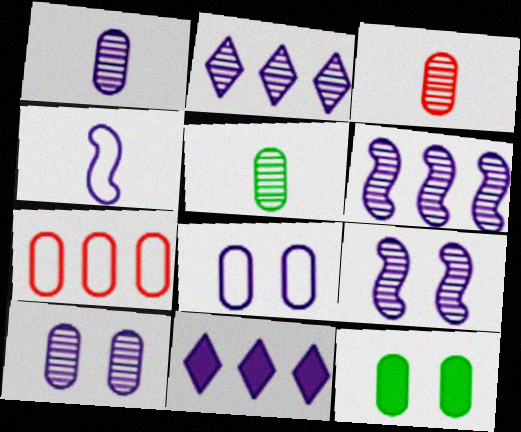[[1, 2, 9], 
[1, 3, 5], 
[1, 7, 12], 
[4, 10, 11]]